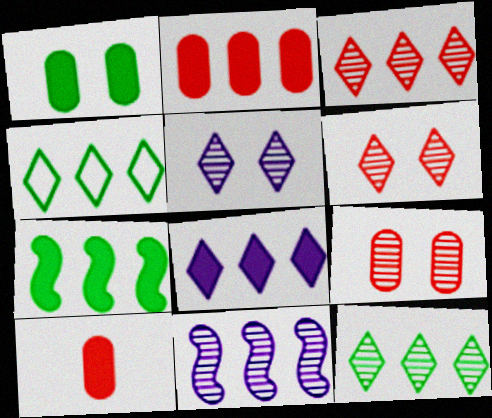[[2, 4, 11], 
[2, 7, 8], 
[3, 4, 8]]